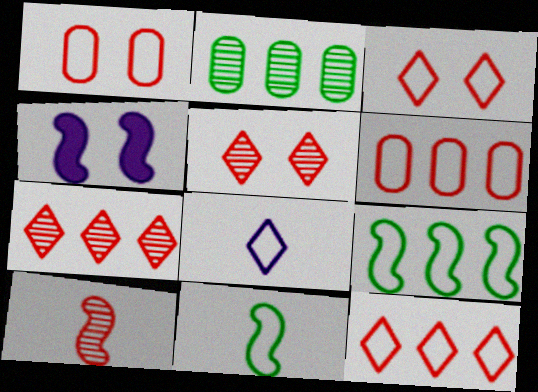[[1, 8, 9], 
[4, 9, 10]]